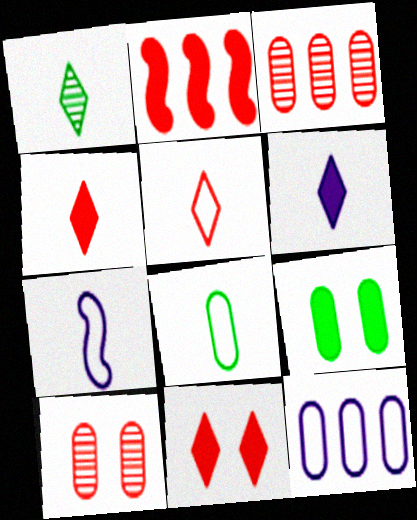[[1, 5, 6], 
[2, 5, 10], 
[2, 6, 9], 
[5, 7, 8]]